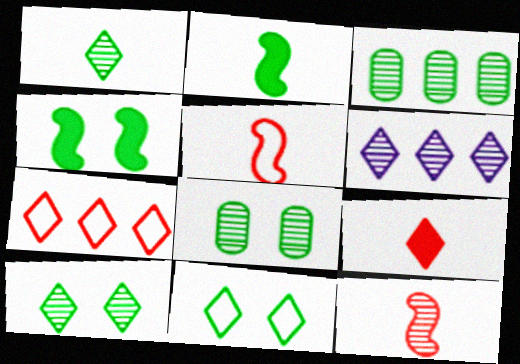[[2, 3, 11], 
[4, 8, 11], 
[6, 8, 12], 
[6, 9, 11]]